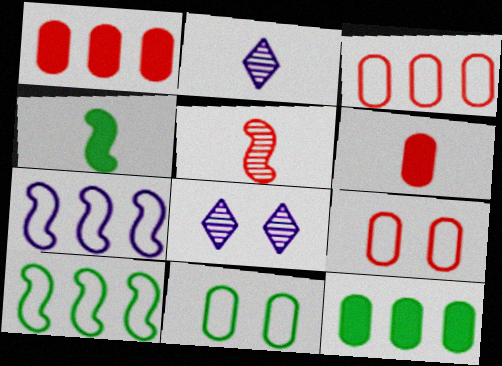[[3, 4, 8], 
[6, 8, 10]]